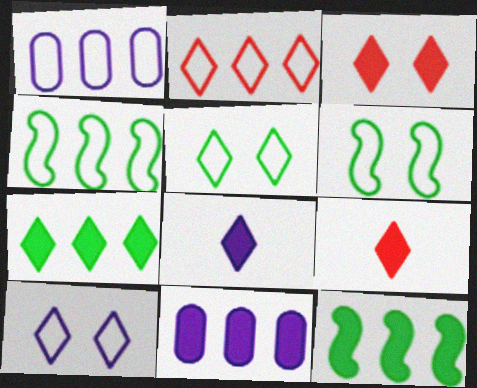[[1, 2, 4], 
[3, 7, 8]]